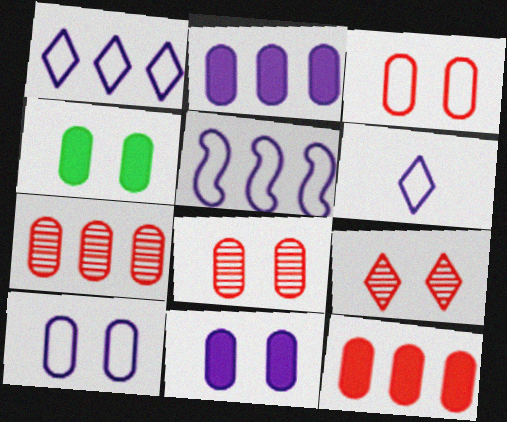[[4, 8, 10], 
[5, 6, 10]]